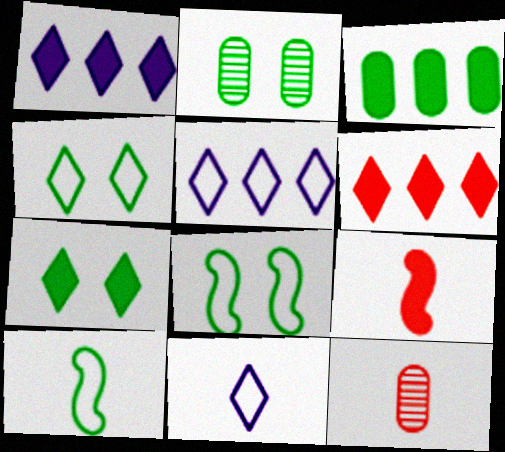[[1, 8, 12], 
[2, 5, 9], 
[2, 7, 8]]